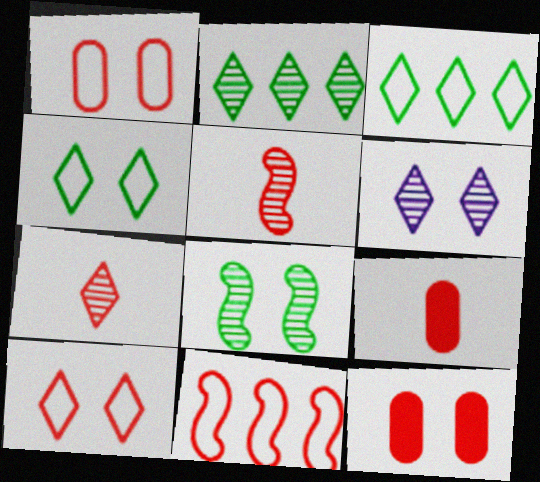[[2, 6, 7], 
[7, 11, 12]]